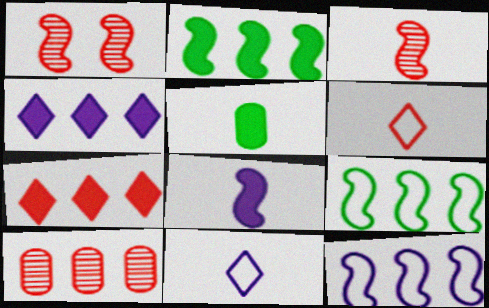[[1, 8, 9], 
[3, 5, 11], 
[4, 9, 10]]